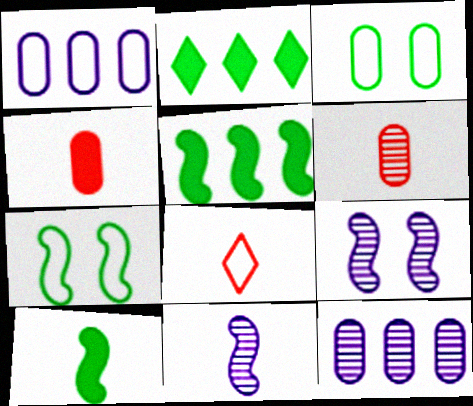[[1, 7, 8], 
[3, 4, 12]]